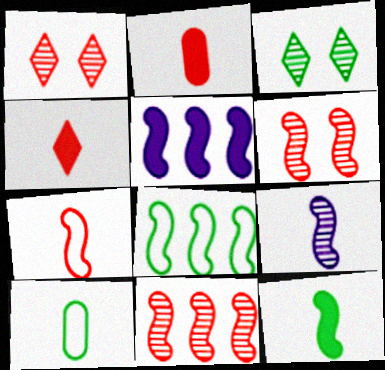[[1, 5, 10], 
[4, 9, 10], 
[5, 8, 11], 
[7, 9, 12]]